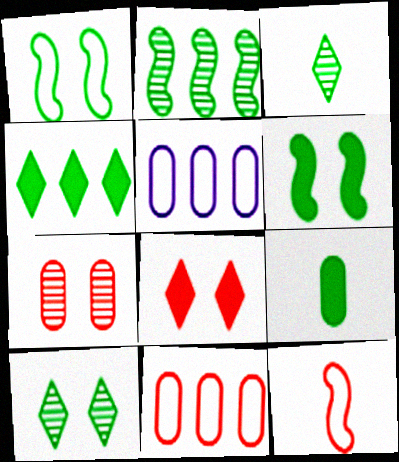[[4, 6, 9], 
[5, 7, 9]]